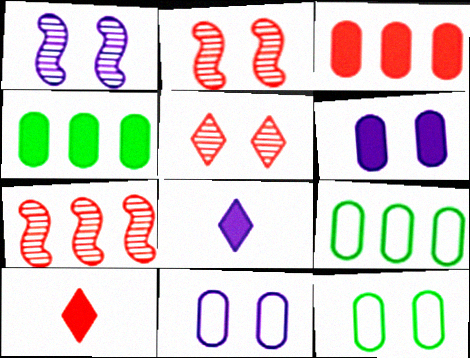[[1, 9, 10], 
[2, 8, 9], 
[7, 8, 12]]